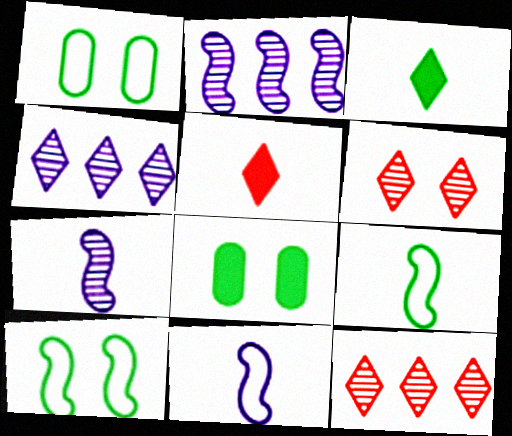[[1, 2, 5], 
[8, 11, 12]]